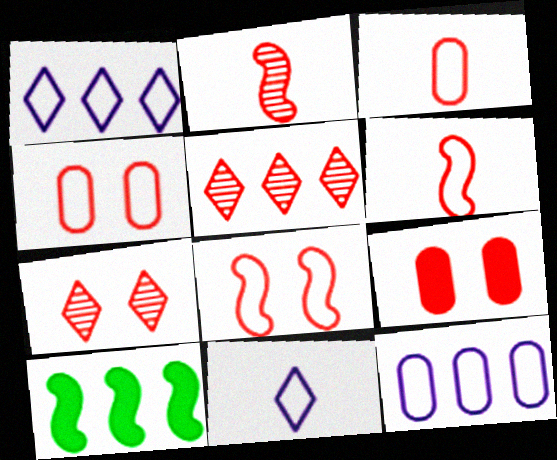[[5, 6, 9], 
[5, 10, 12], 
[7, 8, 9]]